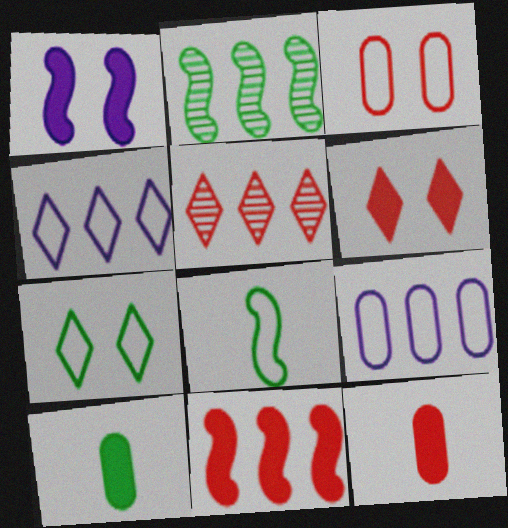[[2, 7, 10], 
[3, 4, 8], 
[6, 11, 12]]